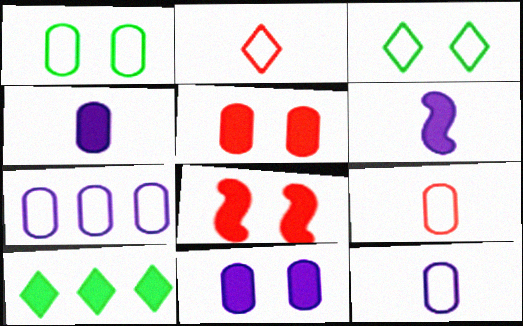[[1, 7, 9], 
[4, 8, 10], 
[5, 6, 10]]